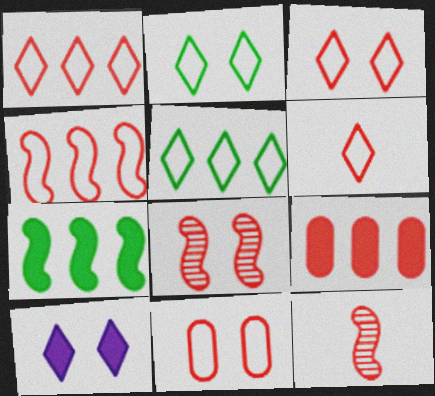[[1, 3, 6], 
[3, 9, 12], 
[4, 6, 11], 
[6, 8, 9]]